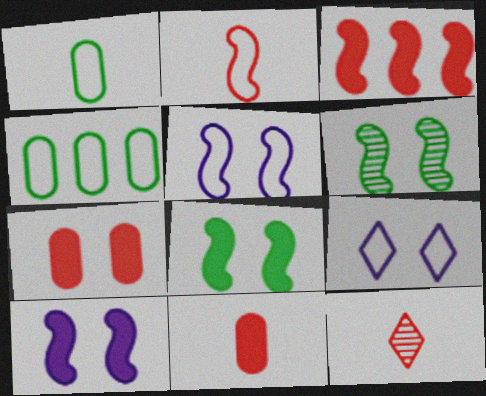[[2, 4, 9], 
[2, 11, 12], 
[4, 10, 12], 
[6, 7, 9]]